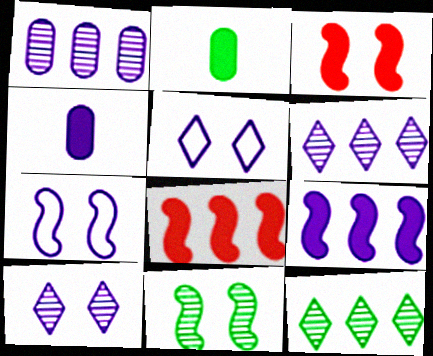[[3, 7, 11], 
[4, 6, 7]]